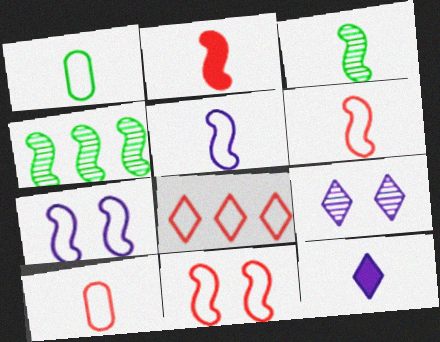[[1, 7, 8], 
[2, 3, 5], 
[2, 4, 7], 
[3, 10, 12], 
[8, 10, 11]]